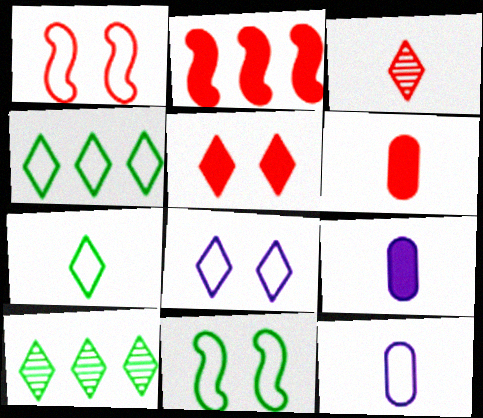[[1, 4, 12], 
[1, 9, 10], 
[2, 5, 6]]